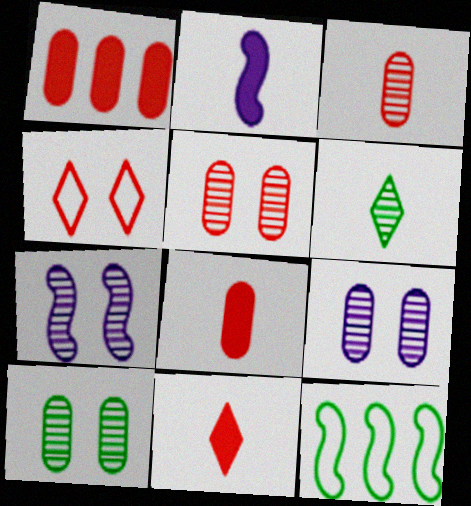[[5, 9, 10], 
[9, 11, 12]]